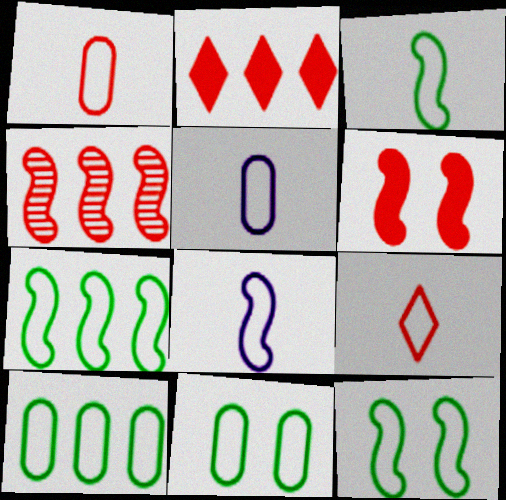[[3, 5, 9], 
[3, 7, 12]]